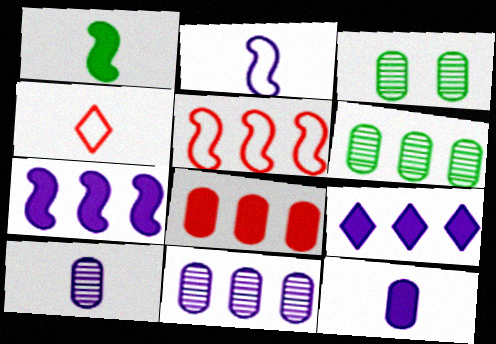[[1, 4, 10], 
[3, 4, 7], 
[5, 6, 9]]